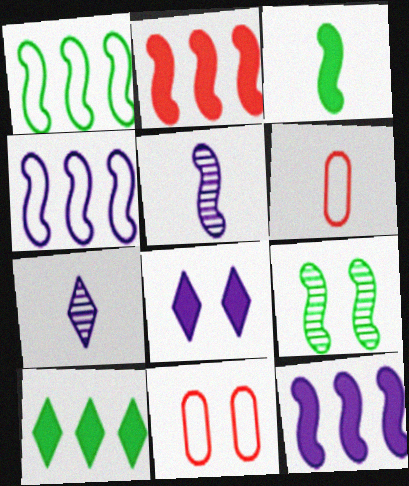[[1, 3, 9], 
[3, 6, 7], 
[5, 10, 11], 
[8, 9, 11]]